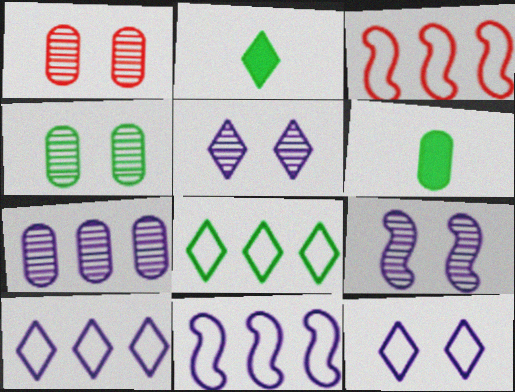[[1, 2, 11], 
[3, 5, 6]]